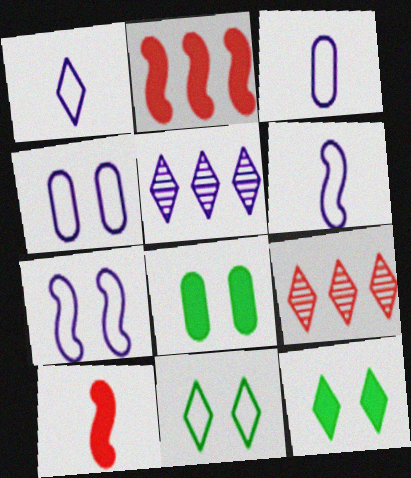[[1, 3, 6], 
[1, 9, 12], 
[6, 8, 9]]